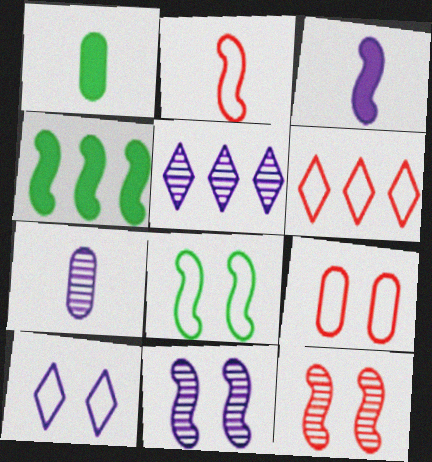[[1, 6, 11], 
[2, 4, 11], 
[2, 6, 9], 
[5, 7, 11], 
[8, 9, 10]]